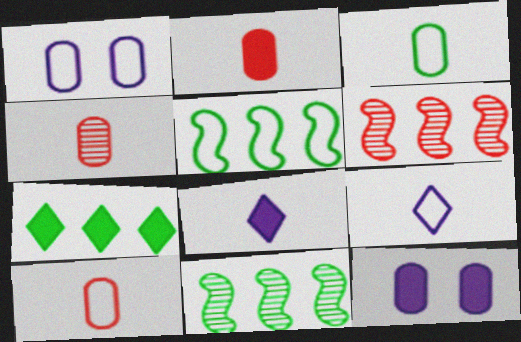[[2, 4, 10]]